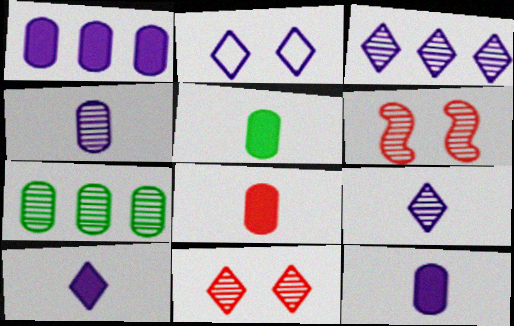[[2, 3, 10], 
[5, 8, 12], 
[6, 7, 9]]